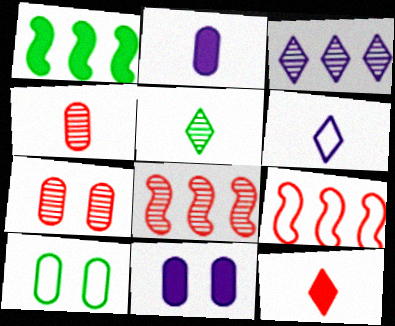[[1, 5, 10], 
[1, 6, 7], 
[1, 11, 12], 
[5, 6, 12], 
[5, 9, 11], 
[6, 9, 10], 
[7, 9, 12], 
[7, 10, 11]]